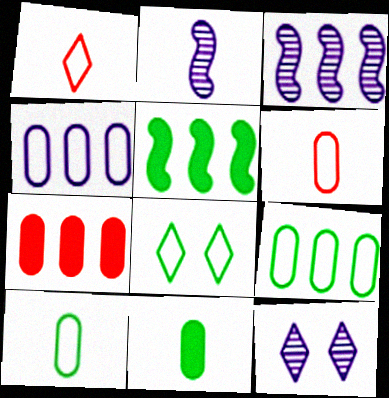[[1, 2, 11], 
[2, 7, 8], 
[5, 6, 12]]